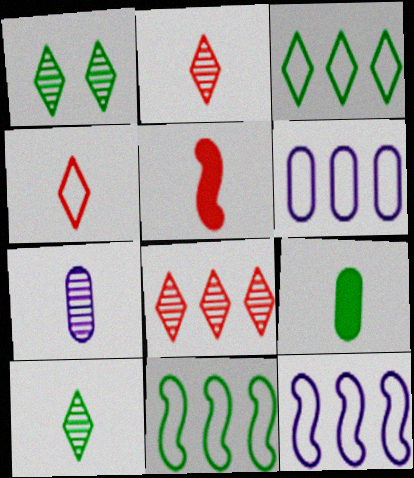[[1, 5, 6], 
[1, 9, 11]]